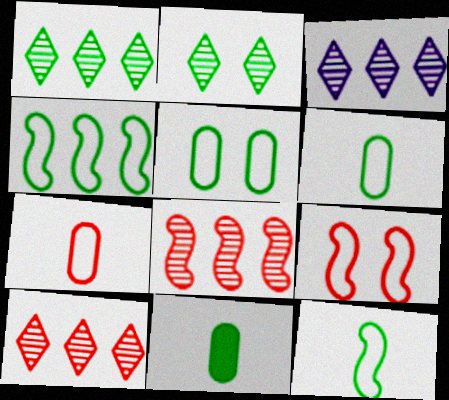[[1, 3, 10], 
[2, 4, 11], 
[3, 9, 11]]